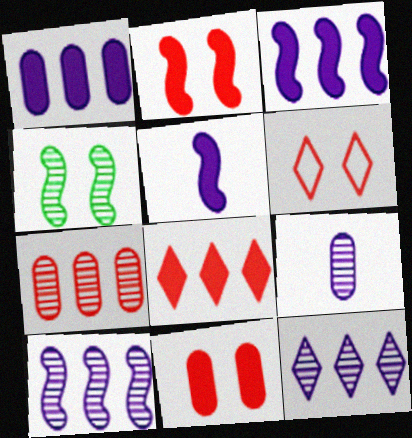[]